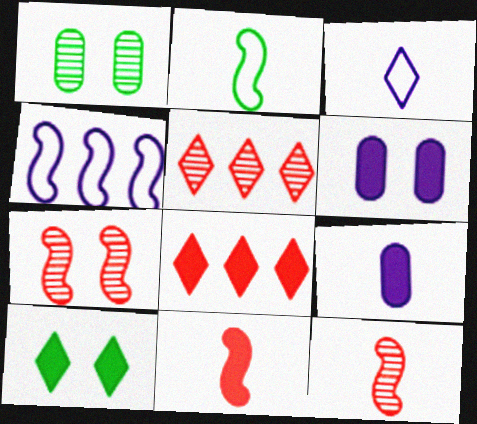[[2, 5, 6], 
[3, 5, 10]]